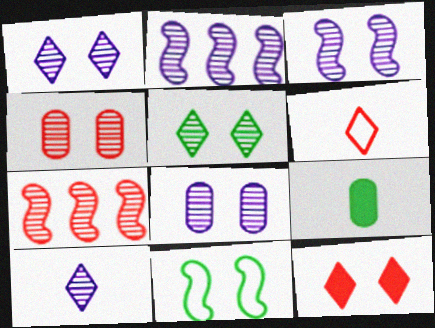[[1, 3, 8], 
[2, 8, 10], 
[3, 4, 5], 
[8, 11, 12]]